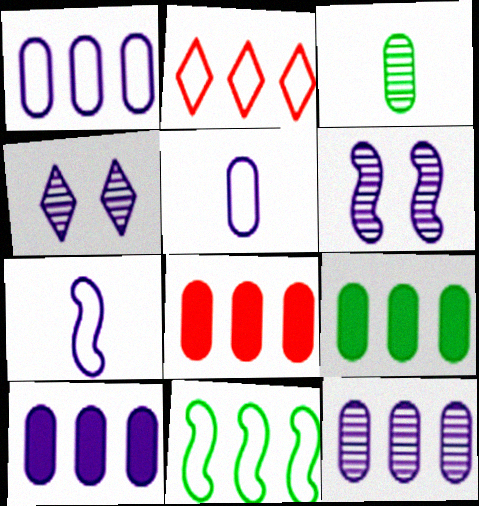[[1, 2, 11], 
[1, 10, 12], 
[4, 7, 10], 
[8, 9, 10]]